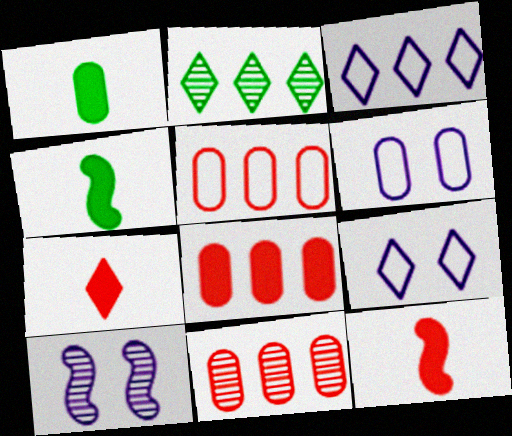[[1, 6, 11], 
[2, 6, 12], 
[2, 7, 9], 
[4, 9, 11], 
[5, 8, 11]]